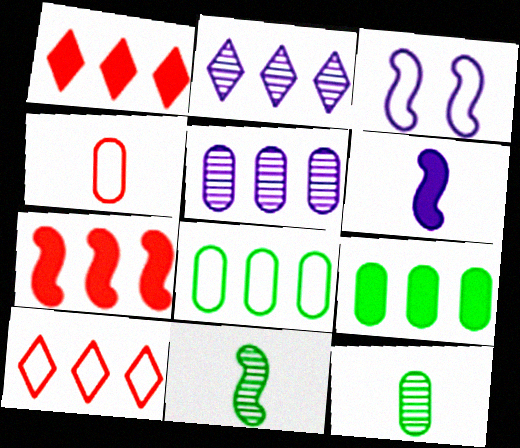[[1, 3, 12], 
[2, 7, 8], 
[3, 7, 11]]